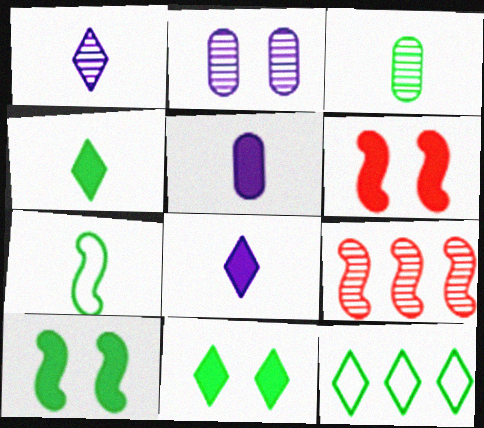[[3, 4, 7], 
[3, 10, 12]]